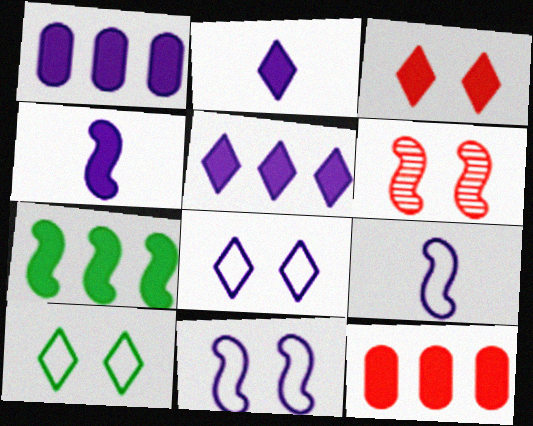[[5, 7, 12], 
[6, 7, 9]]